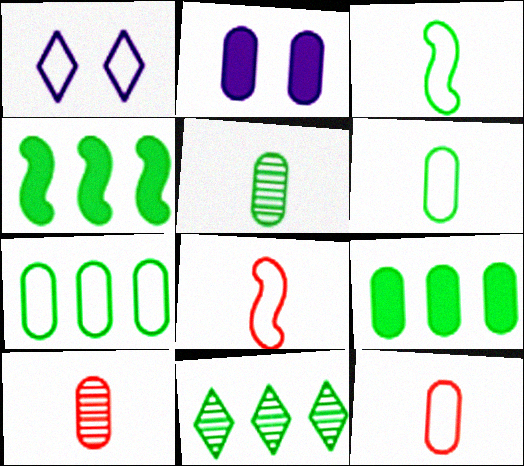[[1, 4, 10], 
[1, 7, 8], 
[2, 7, 10], 
[2, 8, 11], 
[4, 7, 11]]